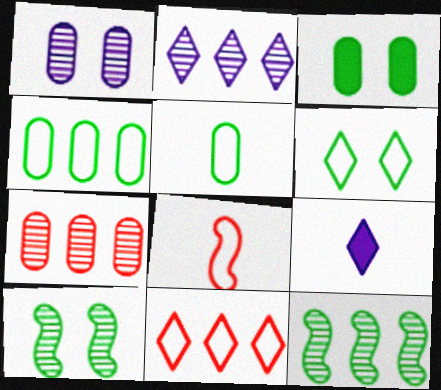[[2, 3, 8], 
[2, 7, 12], 
[3, 6, 10]]